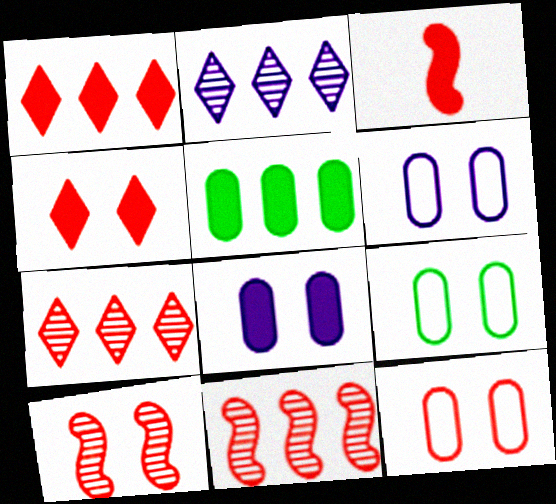[[2, 3, 9], 
[3, 7, 12], 
[4, 10, 12], 
[6, 9, 12]]